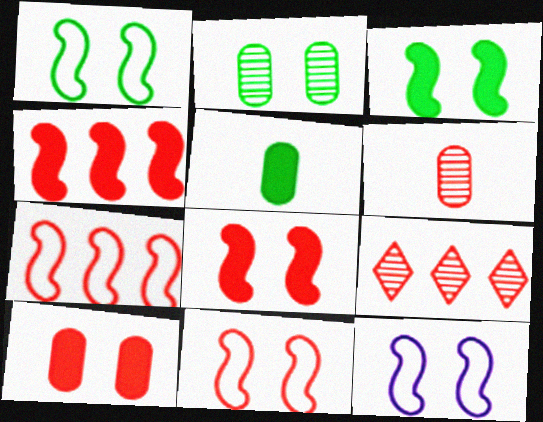[[1, 11, 12], 
[5, 9, 12]]